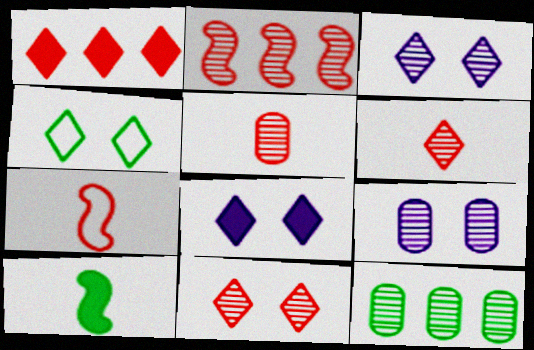[[2, 5, 11], 
[4, 8, 11], 
[4, 10, 12], 
[5, 9, 12], 
[7, 8, 12]]